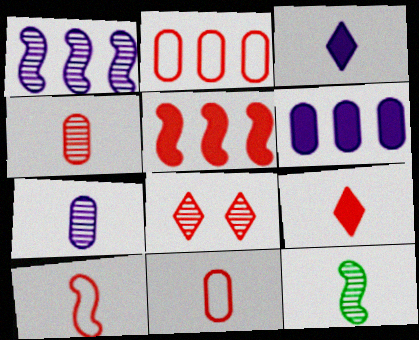[[3, 11, 12], 
[4, 9, 10], 
[5, 8, 11]]